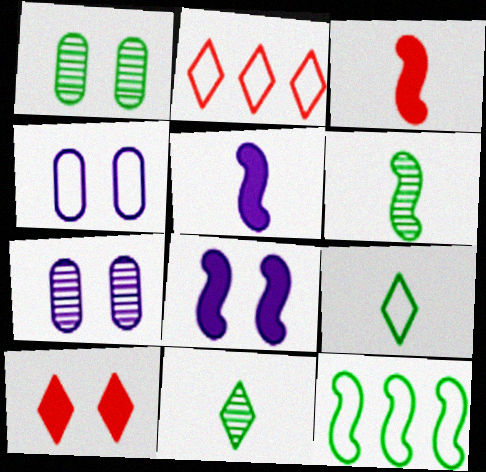[[1, 2, 5]]